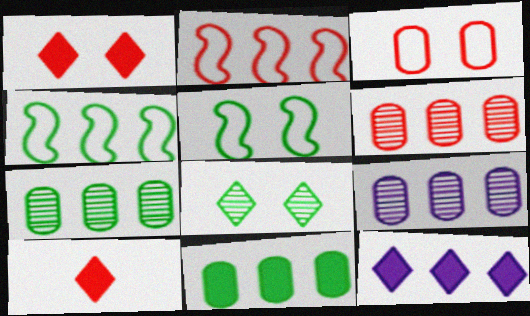[[2, 7, 12], 
[4, 6, 12], 
[5, 9, 10], 
[6, 7, 9]]